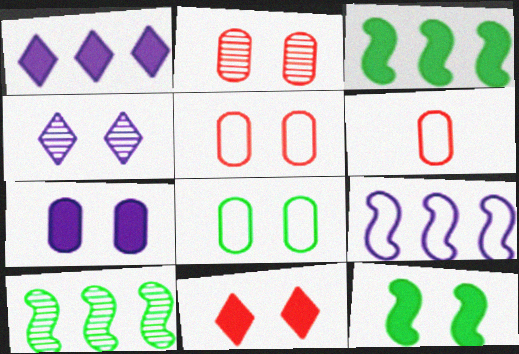[[2, 7, 8], 
[3, 4, 6], 
[4, 5, 12], 
[7, 11, 12]]